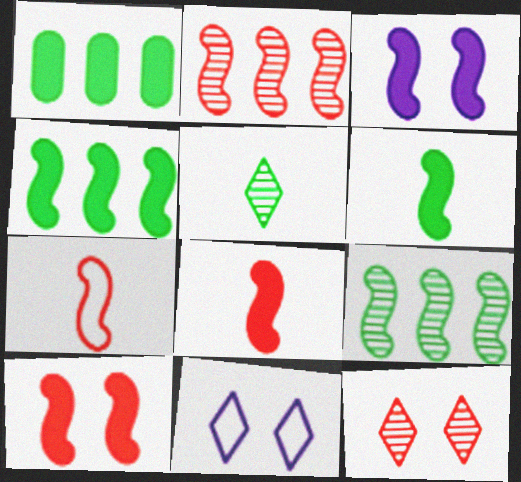[[2, 7, 10], 
[3, 4, 8], 
[3, 7, 9]]